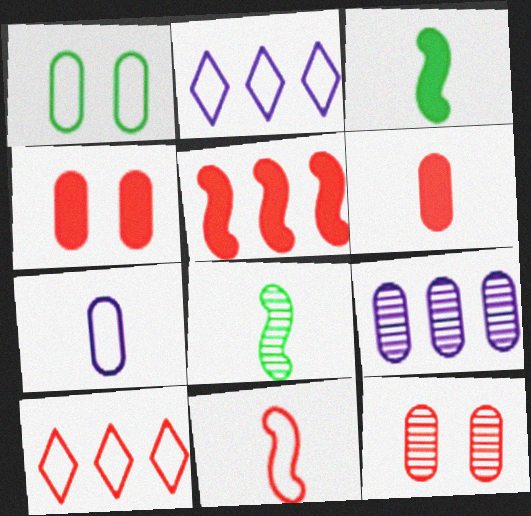[[1, 2, 11], 
[1, 6, 9], 
[2, 3, 12], 
[2, 4, 8]]